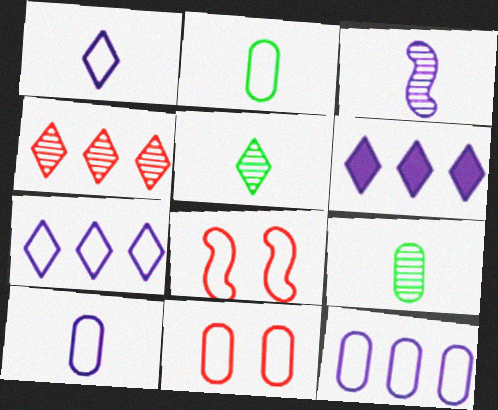[[2, 7, 8], 
[2, 11, 12], 
[6, 8, 9]]